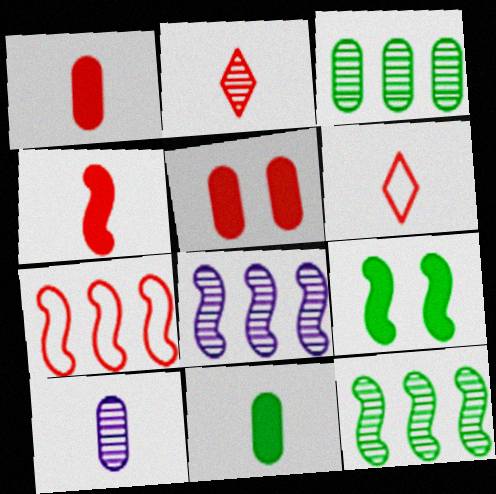[[2, 5, 7]]